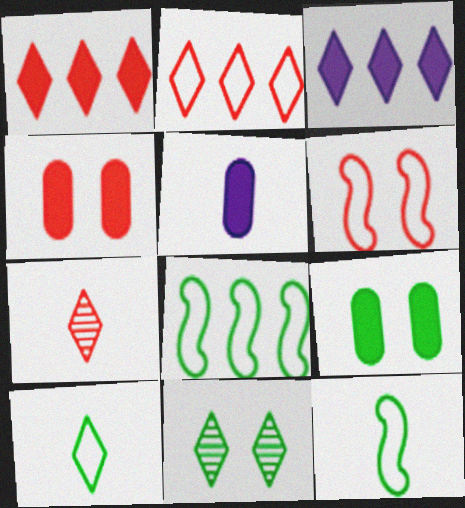[[5, 7, 12]]